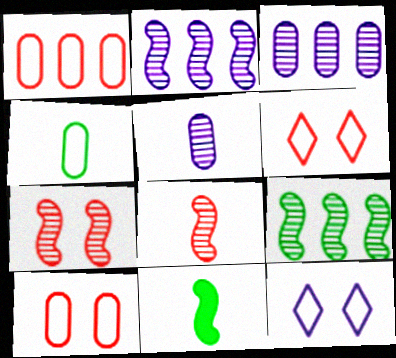[[3, 6, 11]]